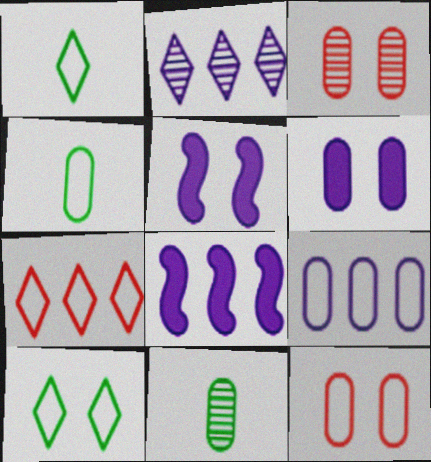[[1, 3, 8], 
[2, 8, 9], 
[3, 5, 10], 
[4, 9, 12], 
[5, 7, 11]]